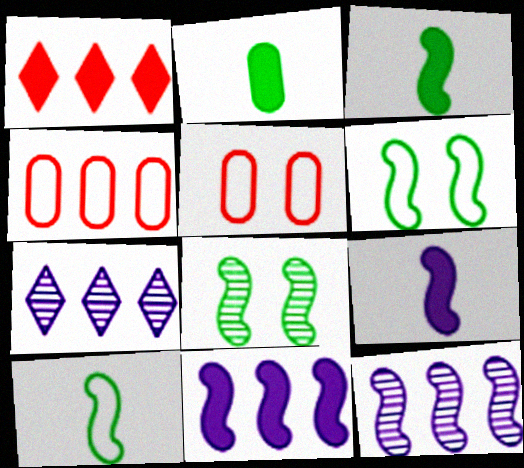[[3, 5, 7]]